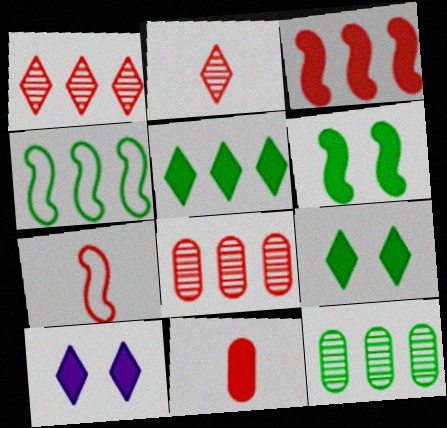[[2, 7, 11], 
[4, 5, 12], 
[7, 10, 12]]